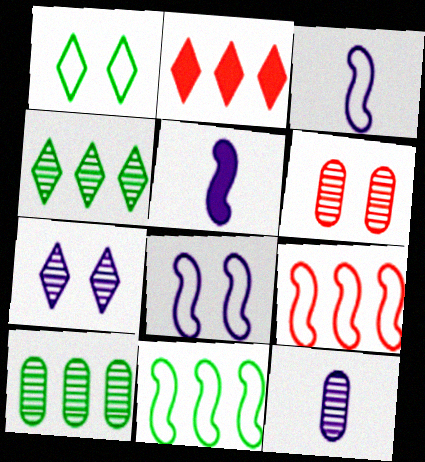[[6, 10, 12]]